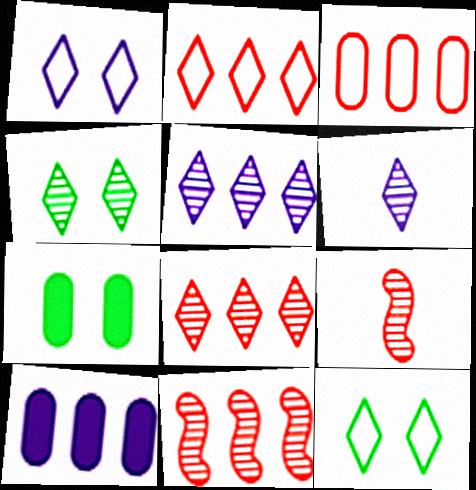[[4, 6, 8], 
[9, 10, 12]]